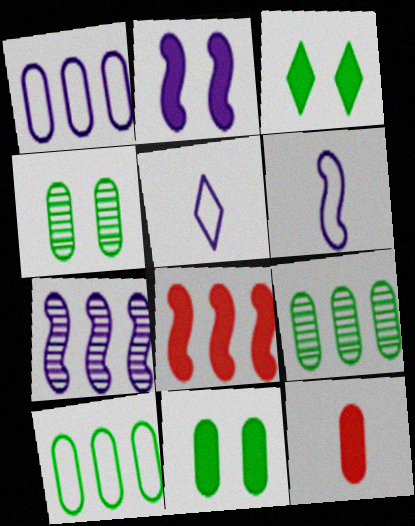[[1, 4, 12], 
[2, 6, 7], 
[4, 5, 8]]